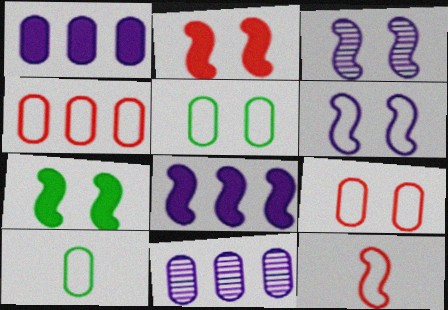[]